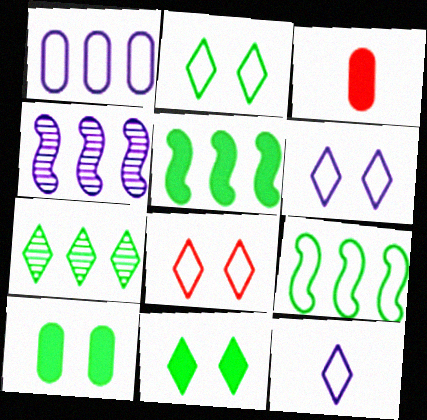[[2, 3, 4], 
[2, 6, 8]]